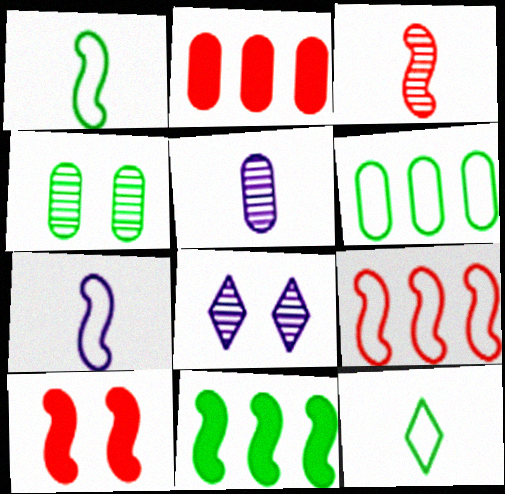[[1, 2, 8], 
[3, 9, 10], 
[4, 11, 12]]